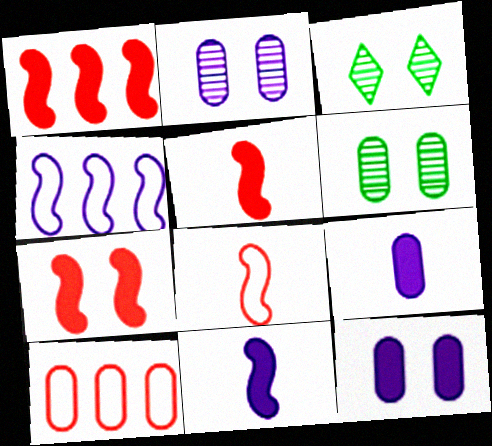[[1, 5, 7], 
[3, 10, 11], 
[6, 9, 10]]